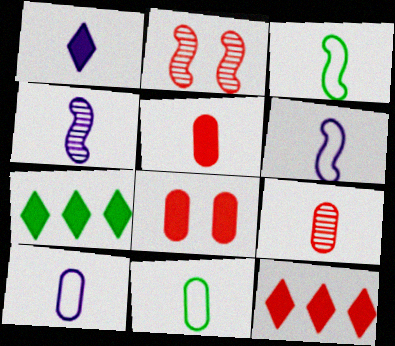[[1, 3, 9], 
[1, 4, 10], 
[2, 7, 10]]